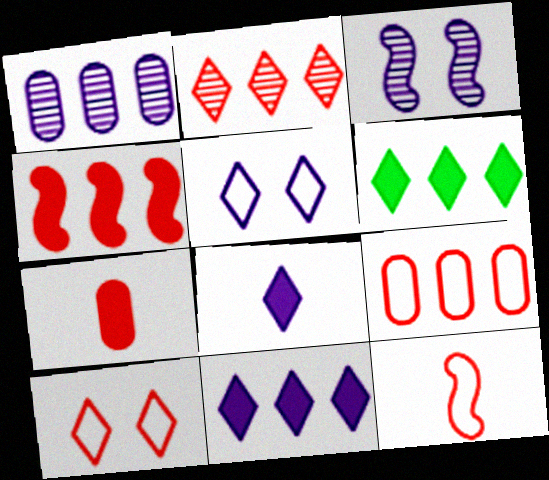[[2, 4, 9], 
[9, 10, 12]]